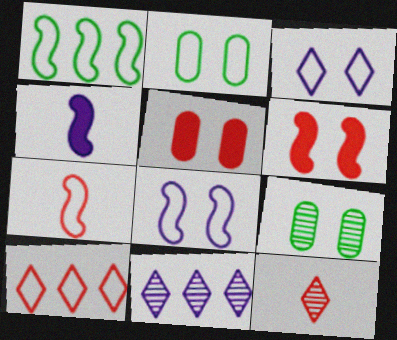[[1, 7, 8], 
[3, 6, 9], 
[4, 9, 10]]